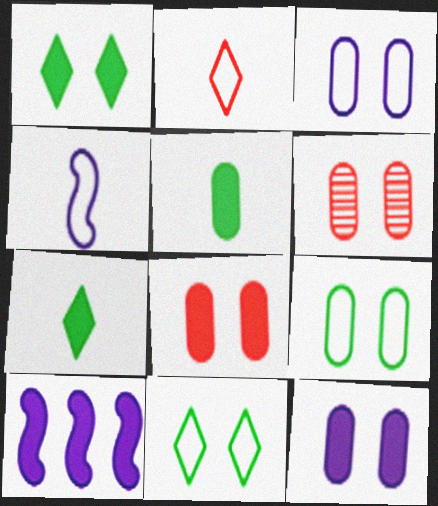[[6, 9, 12], 
[7, 8, 10]]